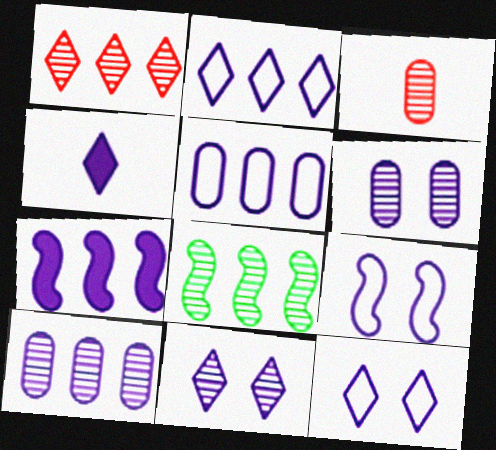[[1, 8, 10], 
[2, 4, 11], 
[2, 7, 10], 
[3, 8, 11], 
[4, 9, 10]]